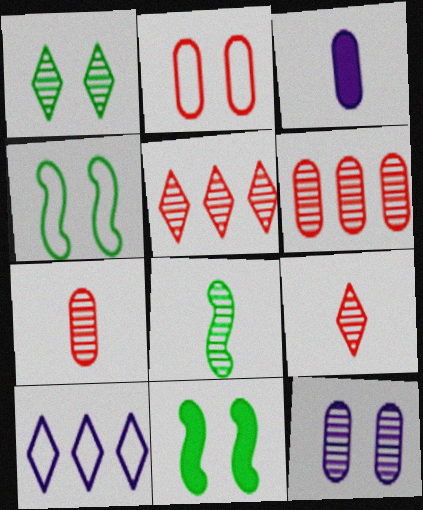[[3, 4, 5], 
[5, 8, 12], 
[7, 10, 11]]